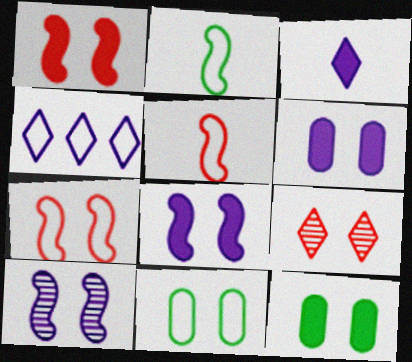[[4, 5, 11], 
[8, 9, 11]]